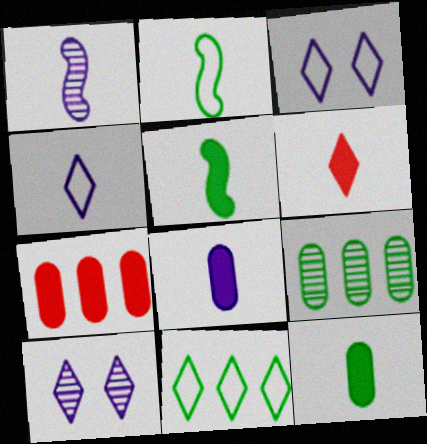[[1, 4, 8], 
[2, 7, 10], 
[5, 6, 8], 
[6, 10, 11]]